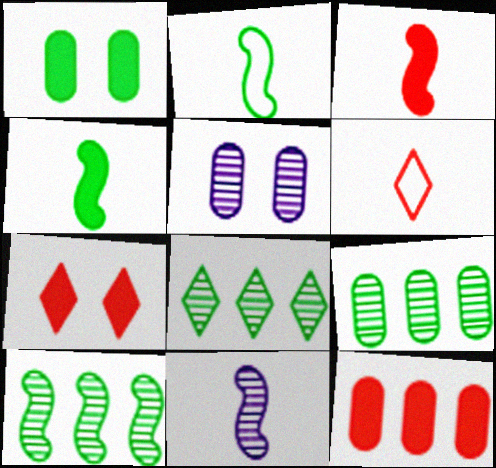[[1, 2, 8], 
[2, 3, 11], 
[3, 7, 12], 
[8, 9, 10]]